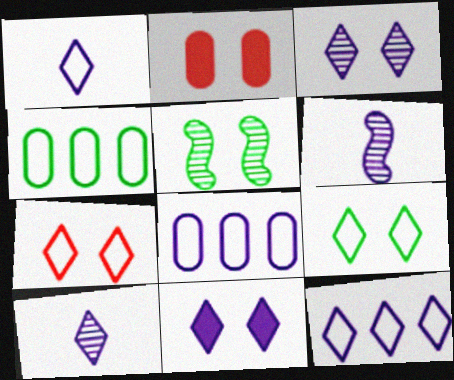[[6, 8, 11], 
[10, 11, 12]]